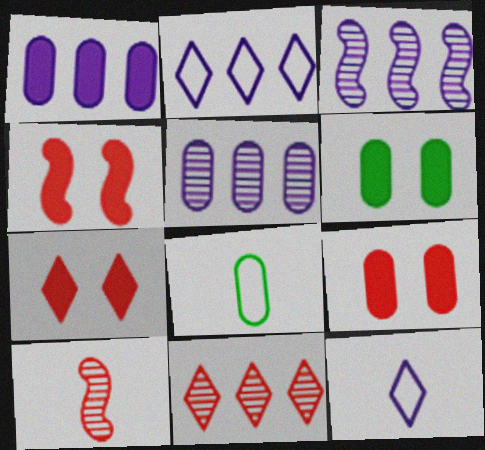[[1, 2, 3], 
[2, 6, 10], 
[3, 7, 8], 
[4, 7, 9], 
[5, 8, 9]]